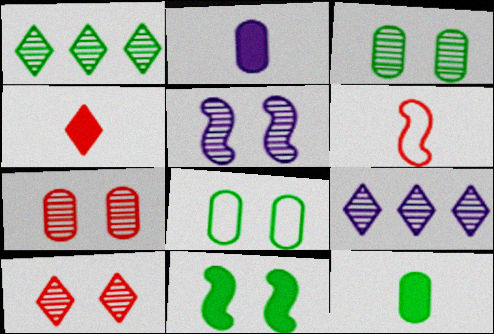[[3, 5, 10]]